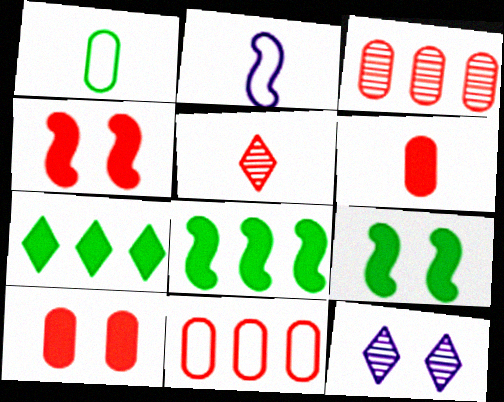[[4, 5, 11]]